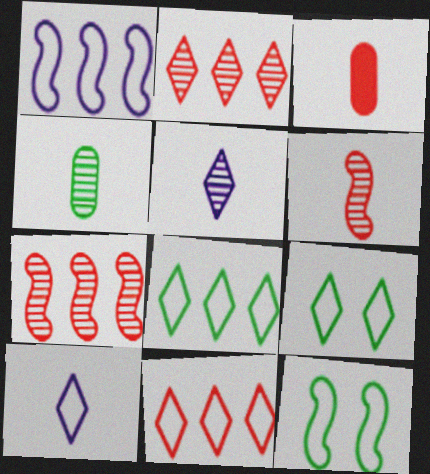[[4, 5, 6], 
[9, 10, 11]]